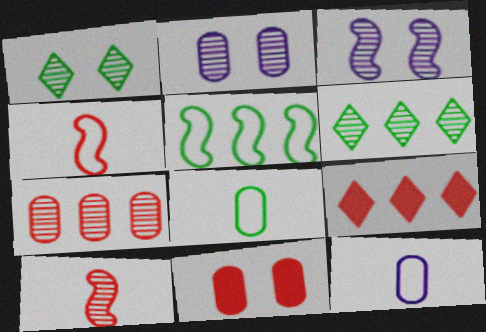[[2, 6, 10], 
[3, 8, 9]]